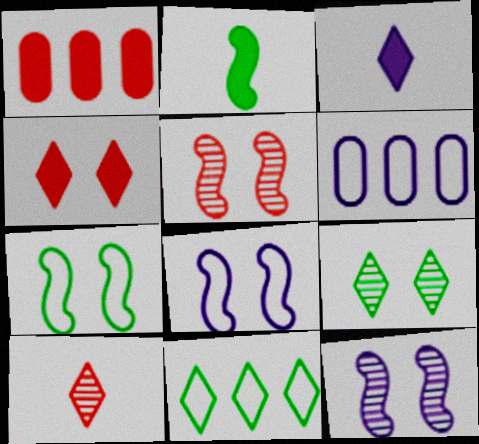[[3, 6, 12]]